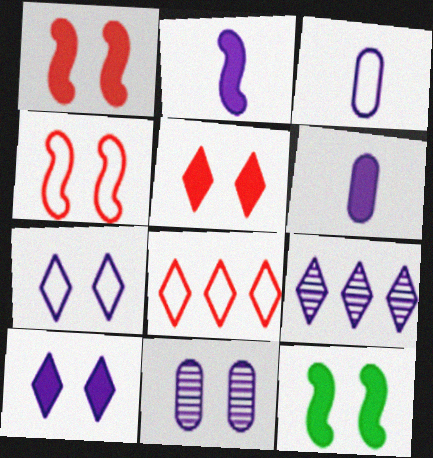[]